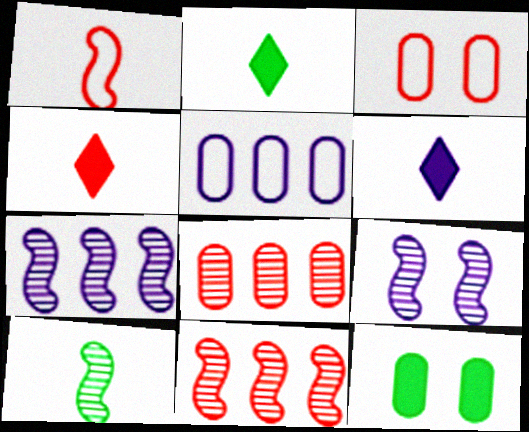[[2, 3, 7], 
[2, 4, 6], 
[3, 4, 11], 
[5, 6, 9], 
[9, 10, 11]]